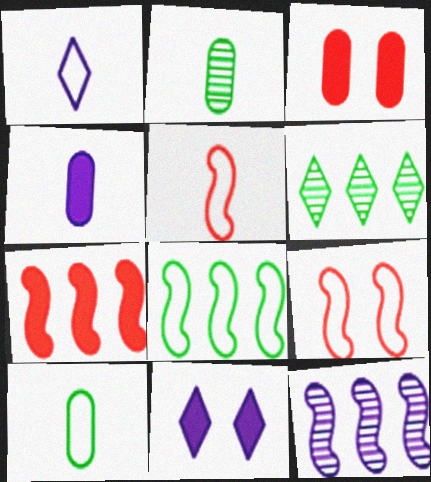[[1, 5, 10], 
[4, 6, 9], 
[7, 8, 12]]